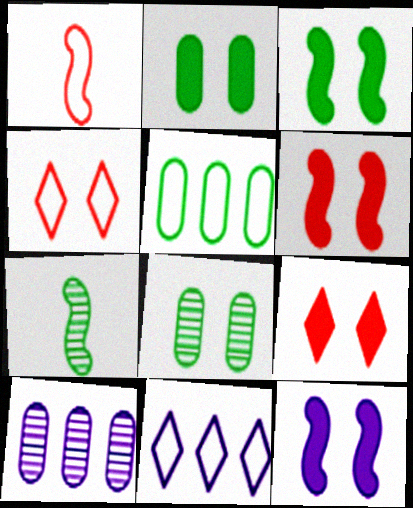[[2, 9, 12], 
[3, 6, 12], 
[4, 8, 12]]